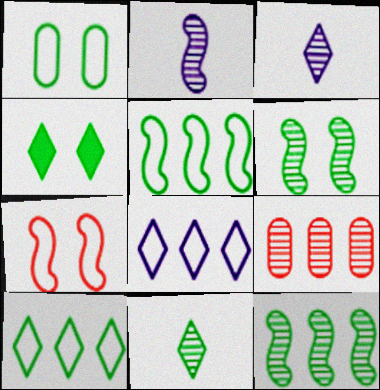[[1, 4, 6], 
[3, 6, 9], 
[4, 10, 11]]